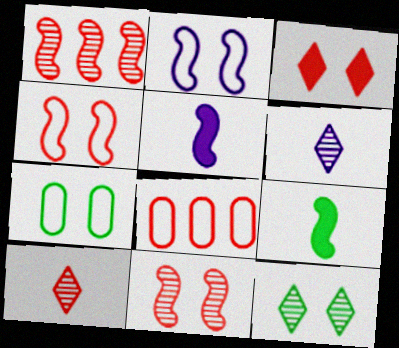[[1, 2, 9], 
[5, 8, 12]]